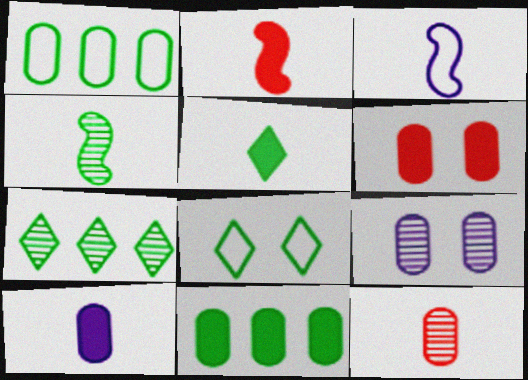[[2, 3, 4], 
[2, 5, 10], 
[3, 5, 12], 
[3, 6, 7], 
[4, 8, 11], 
[5, 7, 8], 
[6, 10, 11]]